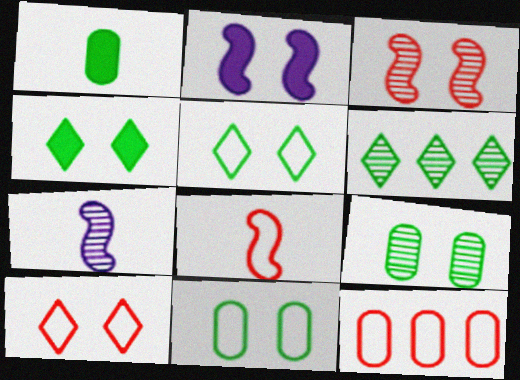[[2, 9, 10], 
[4, 7, 12], 
[8, 10, 12]]